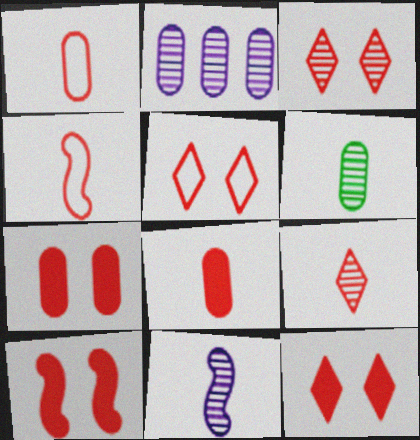[[3, 5, 12], 
[4, 8, 9], 
[6, 9, 11], 
[7, 10, 12]]